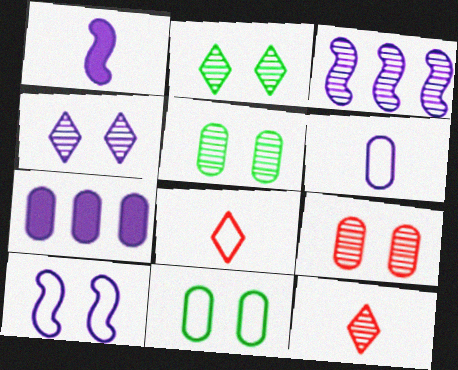[[1, 3, 10], 
[3, 5, 12]]